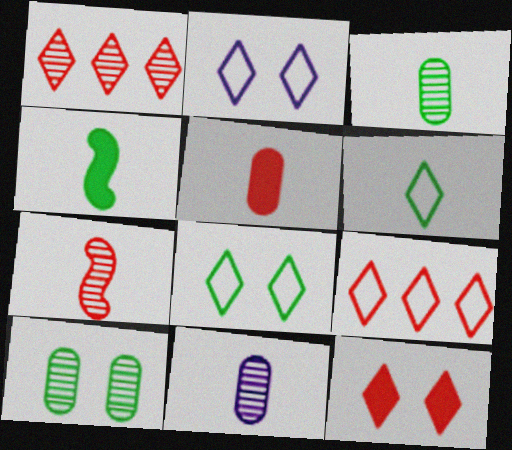[[2, 6, 9], 
[3, 4, 6]]